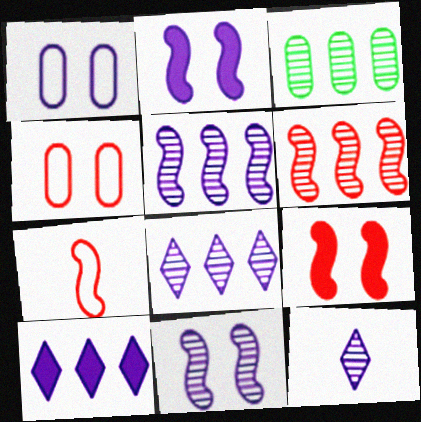[[3, 6, 8], 
[6, 7, 9]]